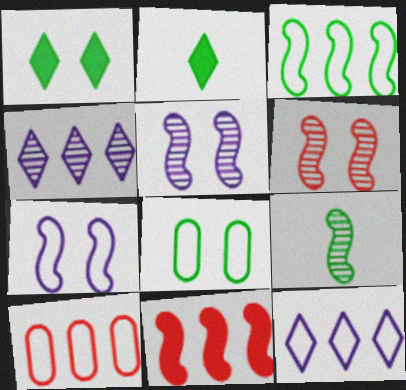[[2, 5, 10], 
[3, 10, 12], 
[7, 9, 11]]